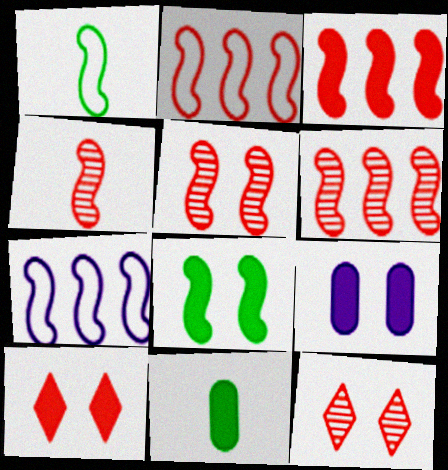[[2, 3, 6], 
[4, 5, 6], 
[4, 7, 8], 
[7, 11, 12], 
[8, 9, 10]]